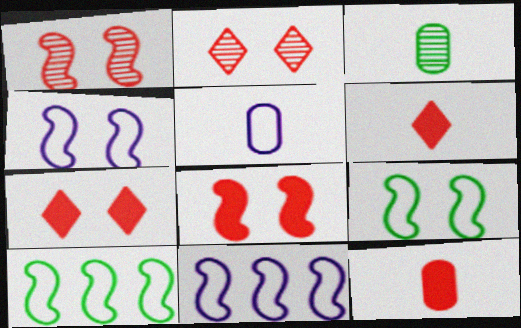[[3, 5, 12], 
[3, 7, 11]]